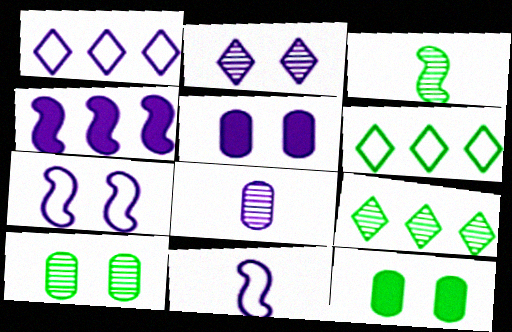[[2, 5, 7], 
[3, 6, 12], 
[3, 9, 10]]